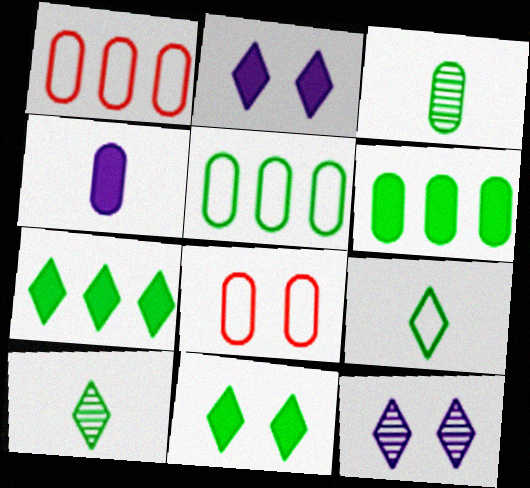[]